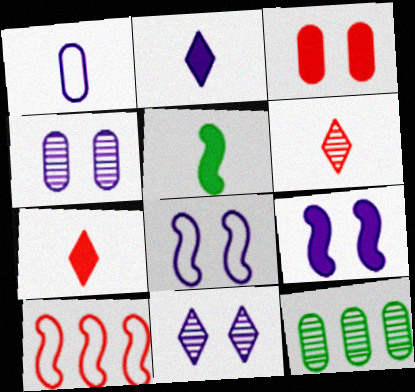[[1, 3, 12], 
[1, 5, 6], 
[3, 6, 10], 
[7, 8, 12]]